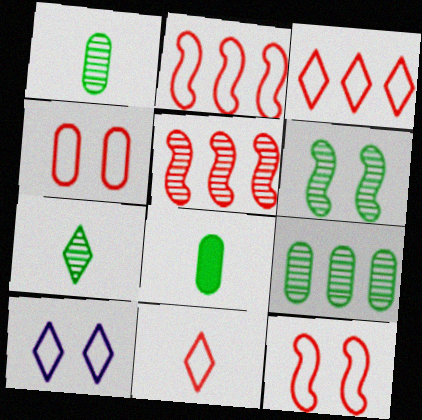[[2, 4, 11], 
[5, 8, 10], 
[6, 7, 9]]